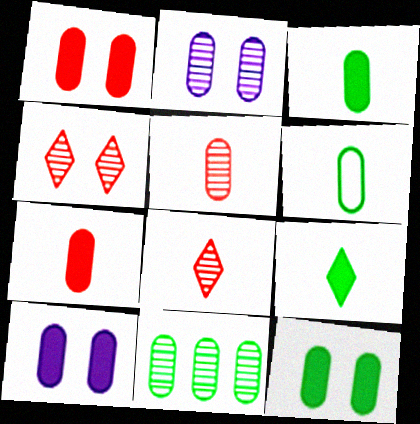[[1, 10, 12], 
[2, 5, 11], 
[6, 11, 12]]